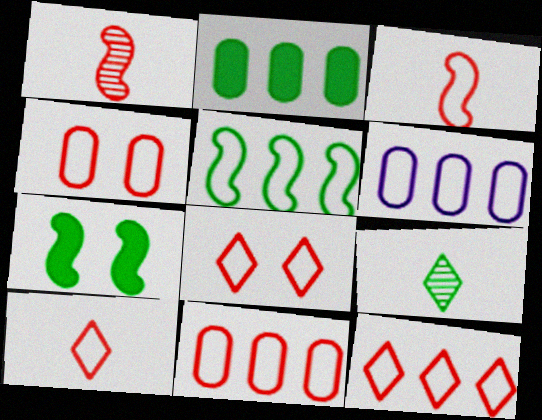[[3, 4, 12], 
[3, 8, 11], 
[5, 6, 12], 
[8, 10, 12]]